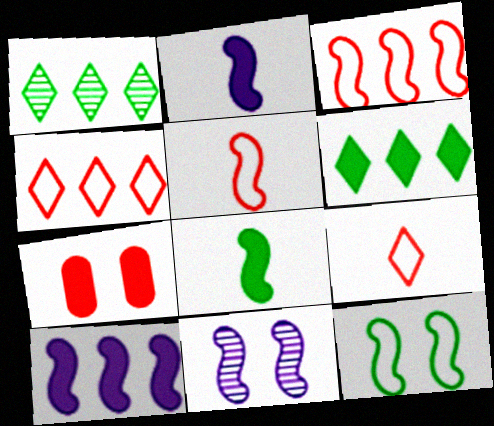[[2, 6, 7], 
[3, 8, 11]]